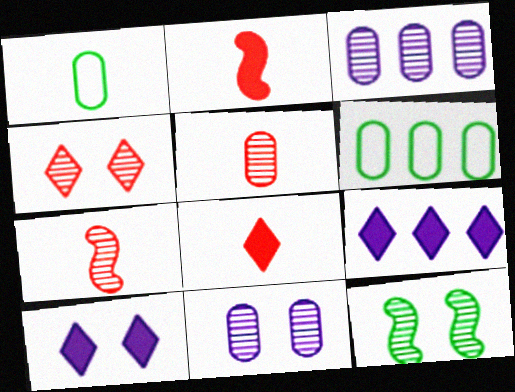[[4, 11, 12], 
[6, 7, 10]]